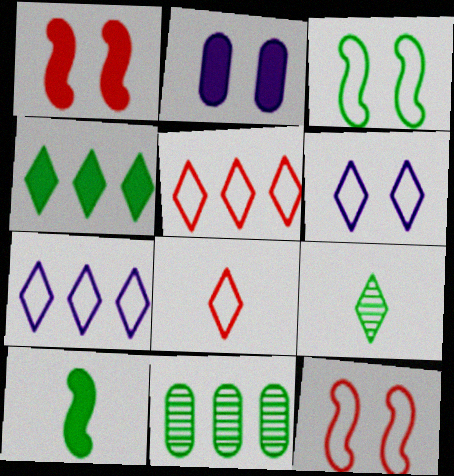[]